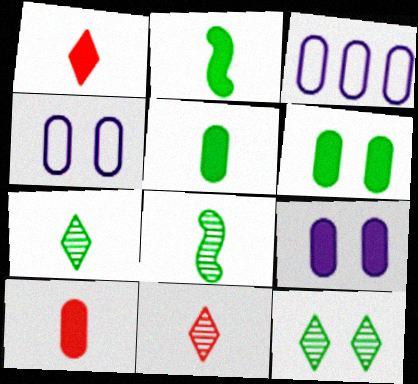[]